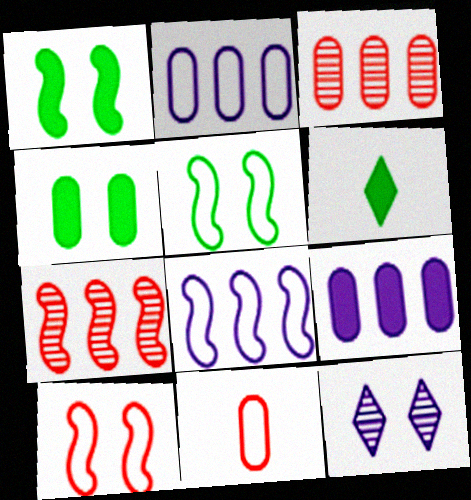[[4, 10, 12]]